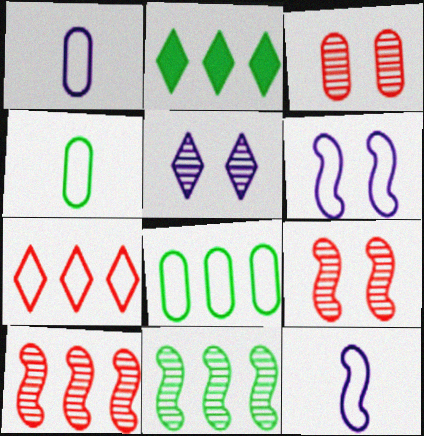[[1, 2, 9], 
[2, 3, 12], 
[2, 8, 11], 
[4, 6, 7]]